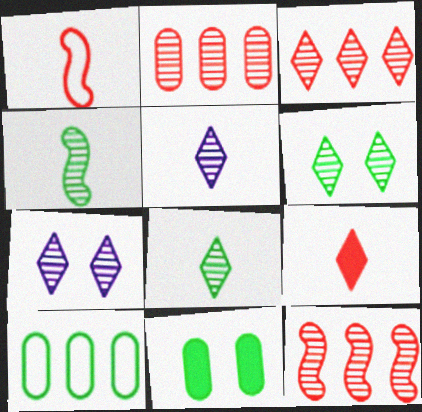[[2, 3, 12], 
[2, 4, 7], 
[3, 5, 6], 
[3, 7, 8]]